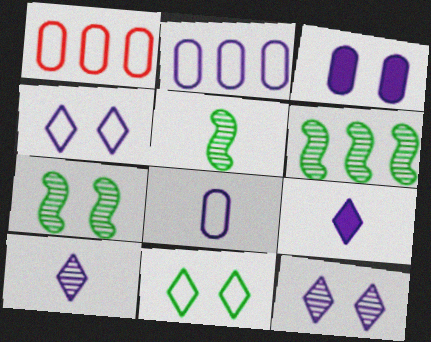[[1, 7, 9], 
[5, 6, 7]]